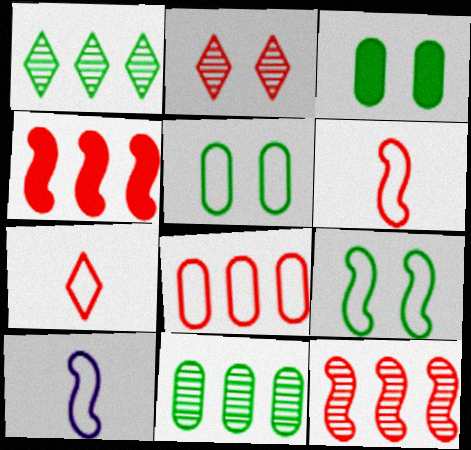[]